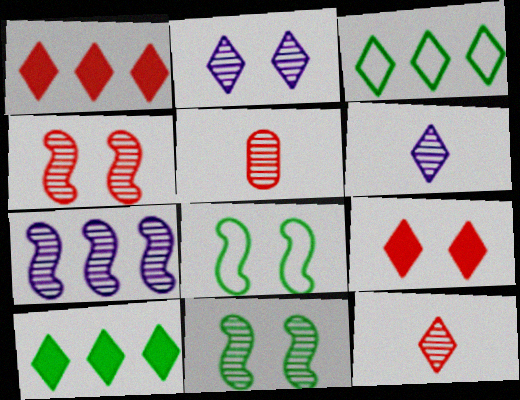[[3, 6, 9]]